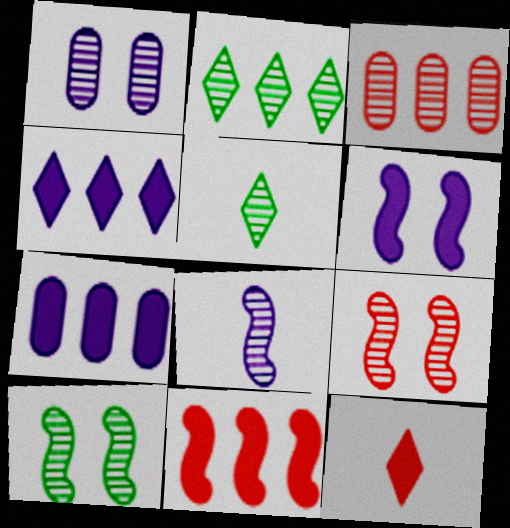[]